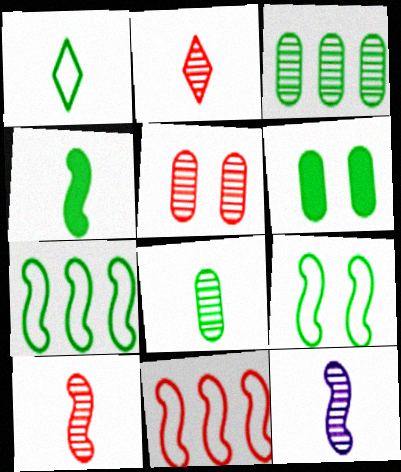[[1, 4, 8], 
[2, 8, 12]]